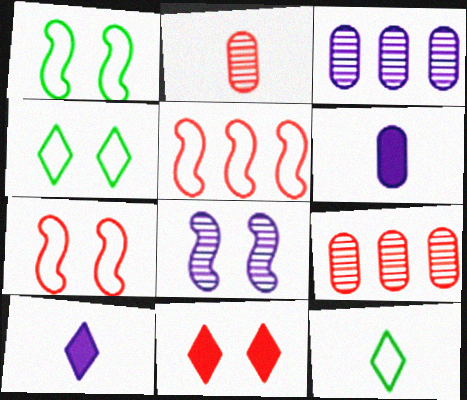[[1, 9, 10], 
[2, 5, 11]]